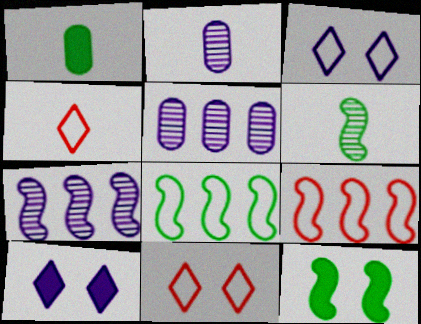[[1, 7, 11], 
[4, 5, 12], 
[6, 8, 12]]